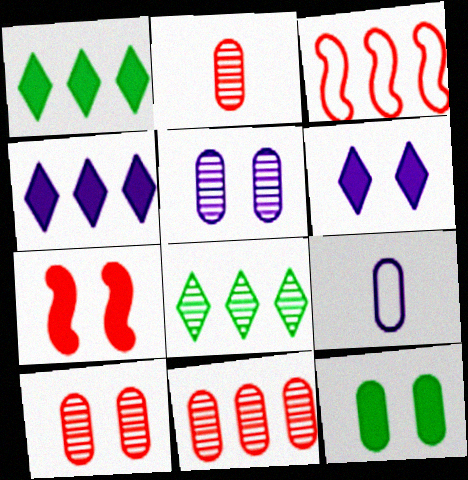[[2, 10, 11], 
[6, 7, 12], 
[7, 8, 9], 
[9, 11, 12]]